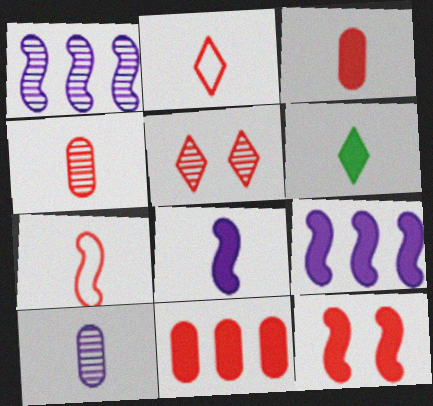[[3, 6, 8], 
[5, 7, 11], 
[6, 7, 10]]